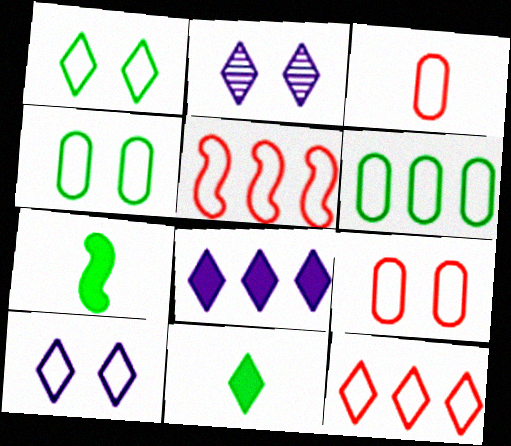[[2, 11, 12]]